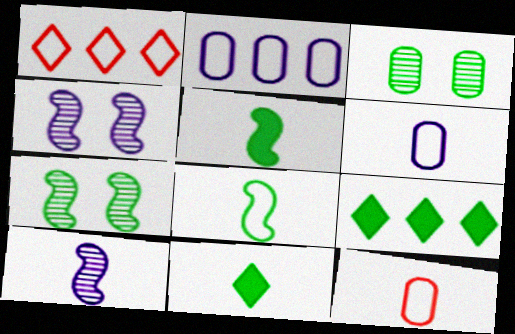[[3, 8, 9], 
[4, 9, 12], 
[10, 11, 12]]